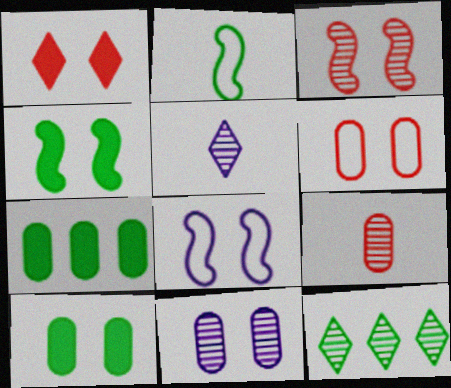[[1, 3, 6], 
[2, 10, 12], 
[3, 4, 8], 
[6, 10, 11]]